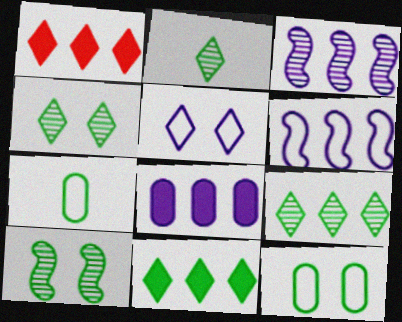[[1, 2, 5], 
[2, 4, 9], 
[7, 10, 11]]